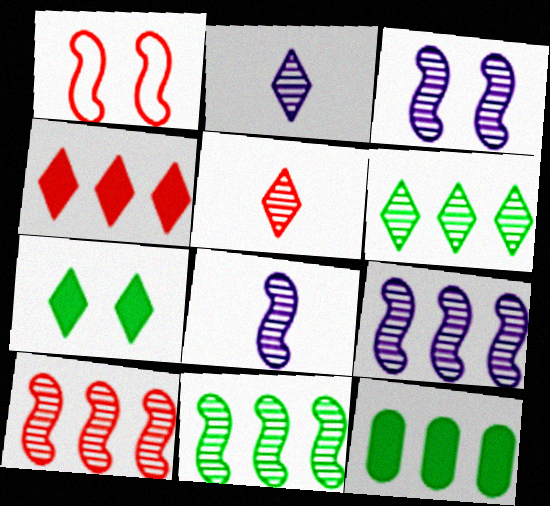[[1, 2, 12], 
[3, 8, 9], 
[9, 10, 11]]